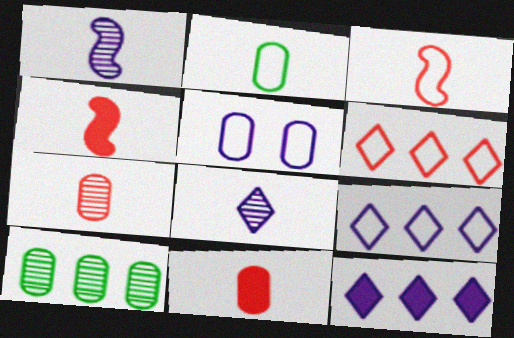[[1, 5, 12], 
[2, 4, 8], 
[5, 10, 11]]